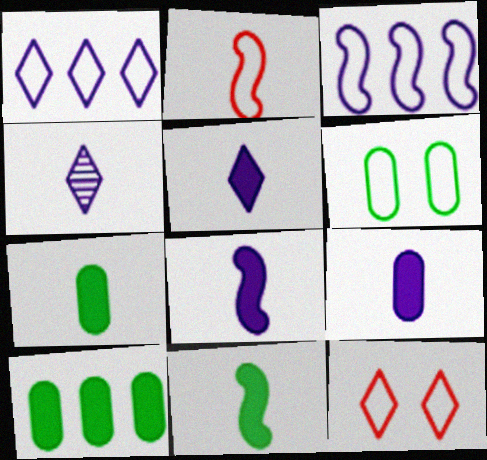[[1, 2, 6], 
[2, 4, 7], 
[5, 8, 9]]